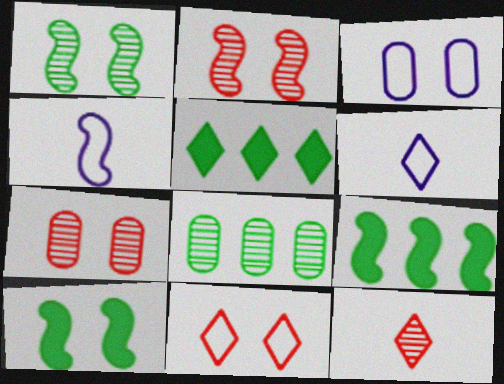[[2, 4, 9], 
[3, 9, 12], 
[4, 5, 7], 
[6, 7, 9]]